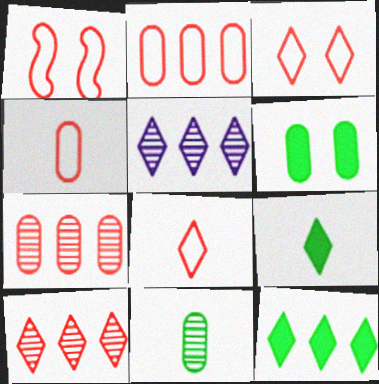[[1, 2, 8], 
[3, 5, 9]]